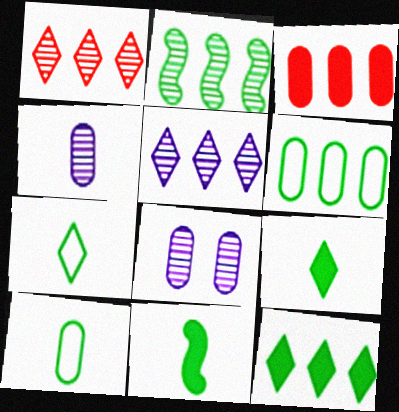[[2, 6, 12], 
[3, 8, 10]]